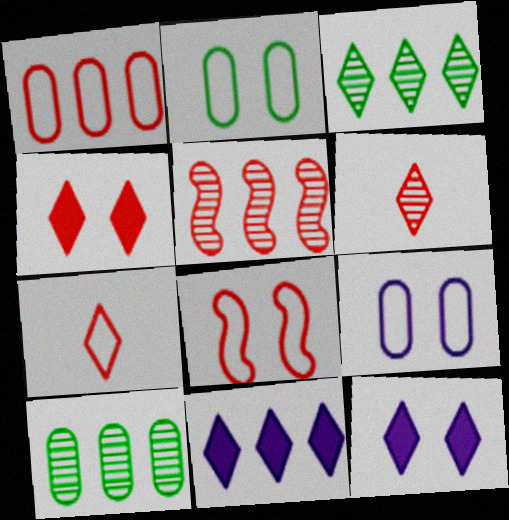[[1, 7, 8], 
[3, 7, 12]]